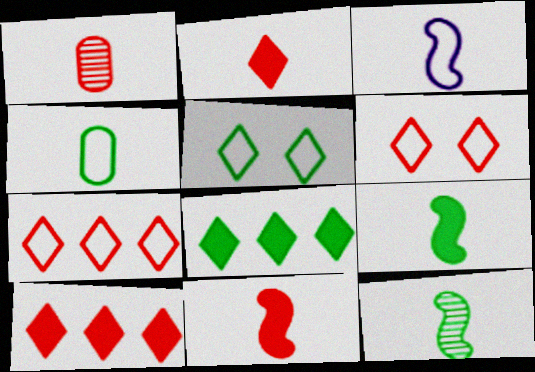[[3, 11, 12]]